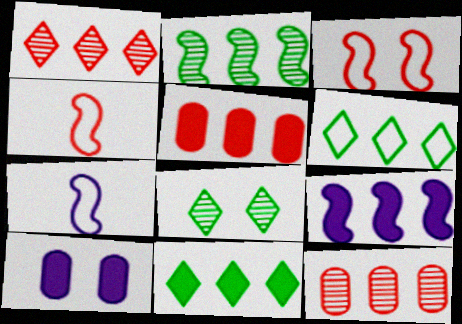[[3, 8, 10], 
[5, 7, 8], 
[5, 9, 11], 
[6, 9, 12]]